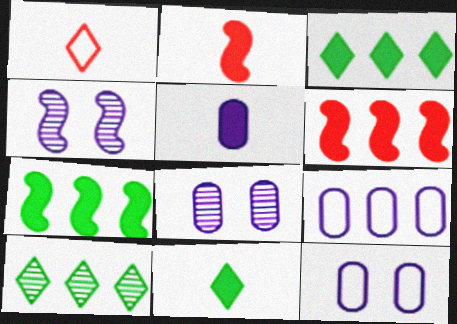[[1, 7, 8], 
[2, 5, 11], 
[2, 10, 12], 
[5, 8, 9], 
[6, 9, 10]]